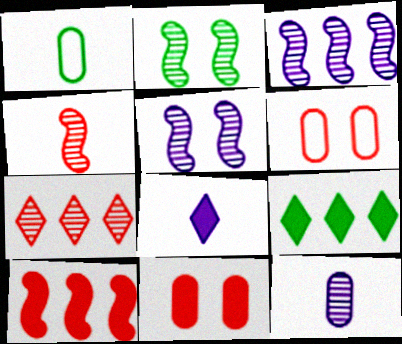[[1, 2, 9], 
[1, 4, 8], 
[2, 3, 4], 
[2, 7, 12]]